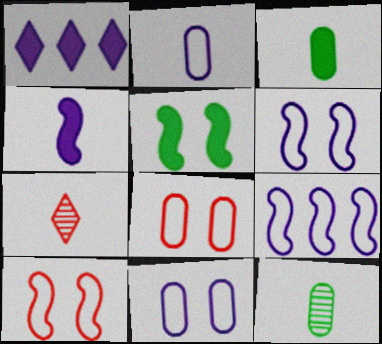[[1, 10, 12]]